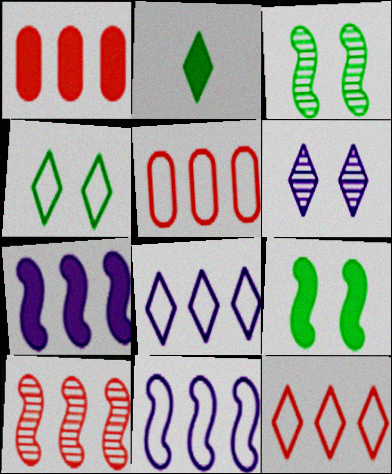[[1, 10, 12], 
[2, 6, 12]]